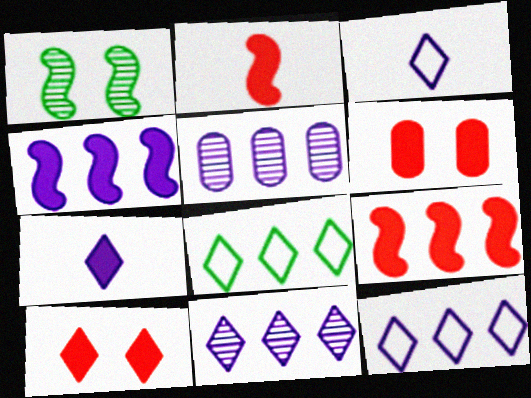[[4, 5, 12], 
[5, 8, 9]]